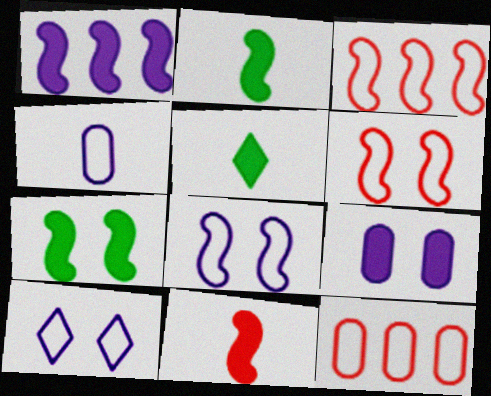[[1, 7, 11]]